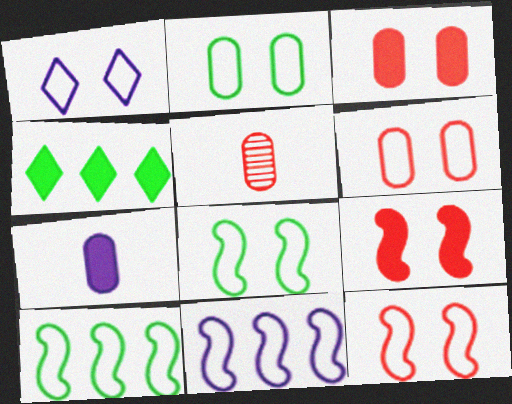[[1, 2, 12], 
[1, 6, 8], 
[4, 7, 9]]